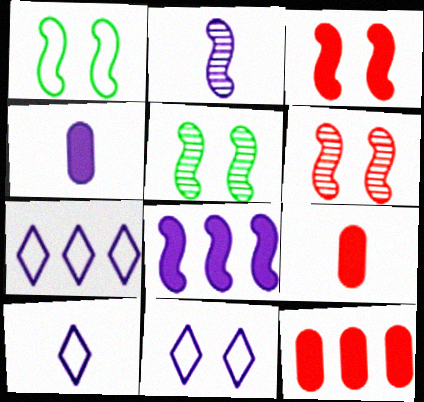[[2, 4, 10], 
[5, 7, 9], 
[5, 10, 12], 
[7, 10, 11]]